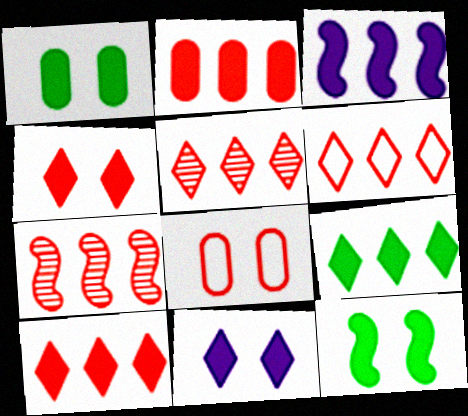[[2, 3, 9], 
[2, 6, 7], 
[5, 6, 10]]